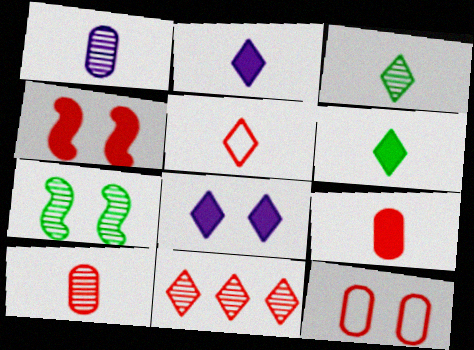[[1, 7, 11], 
[2, 3, 5], 
[7, 8, 12]]